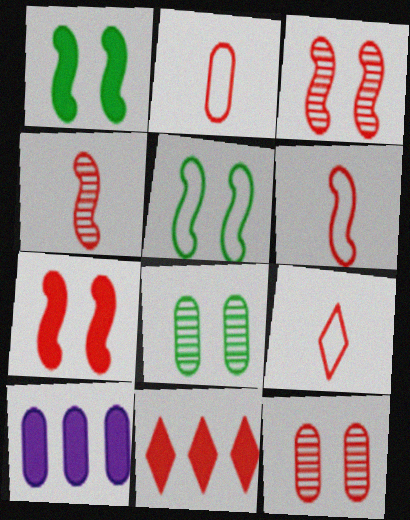[[2, 3, 11], 
[2, 6, 9], 
[2, 8, 10], 
[6, 11, 12]]